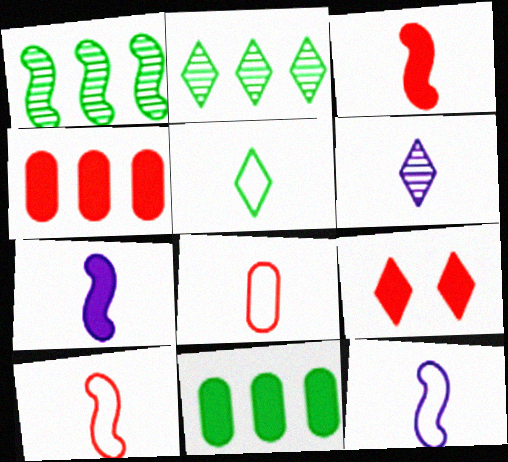[[3, 4, 9], 
[5, 8, 12], 
[7, 9, 11]]